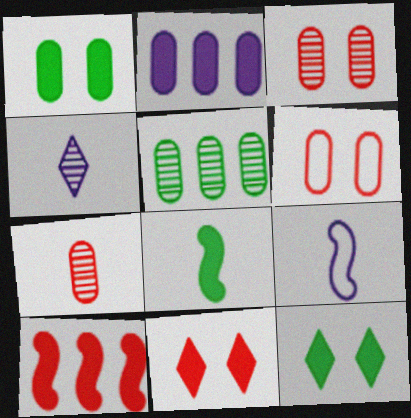[[2, 8, 11], 
[5, 9, 11]]